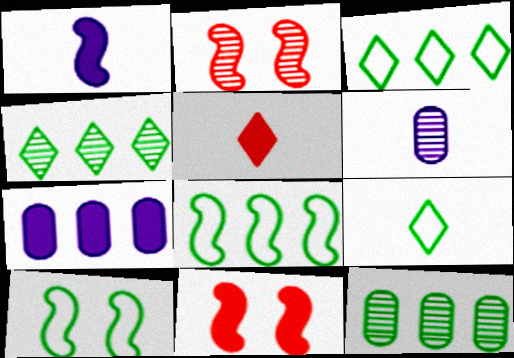[[1, 2, 8], 
[2, 4, 6], 
[2, 7, 9], 
[3, 6, 11]]